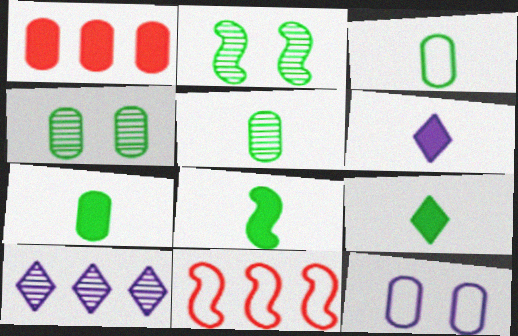[[1, 5, 12], 
[3, 5, 7], 
[4, 6, 11], 
[7, 8, 9]]